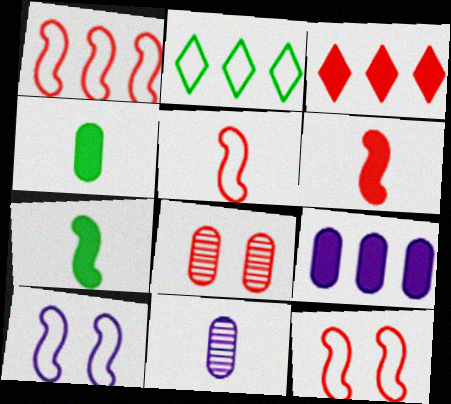[[1, 5, 12], 
[3, 5, 8]]